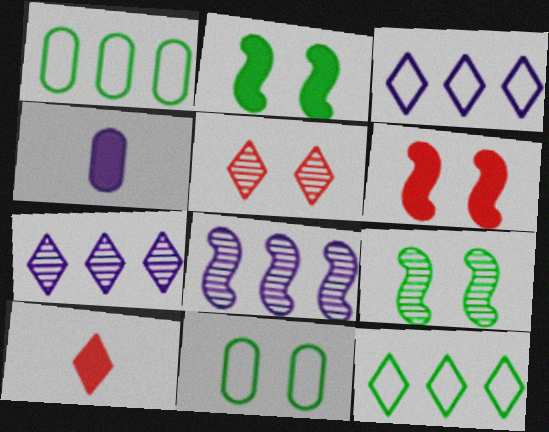[[8, 10, 11]]